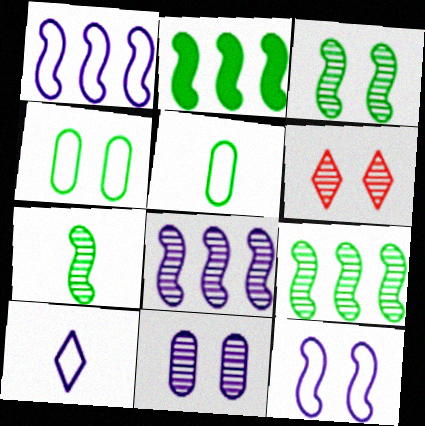[[3, 6, 11], 
[3, 7, 9]]